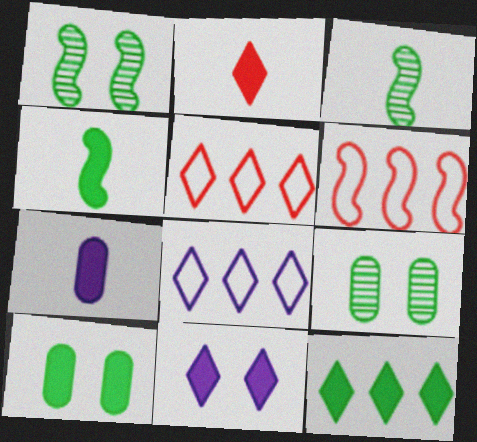[[1, 5, 7], 
[2, 4, 7], 
[2, 11, 12], 
[4, 10, 12]]